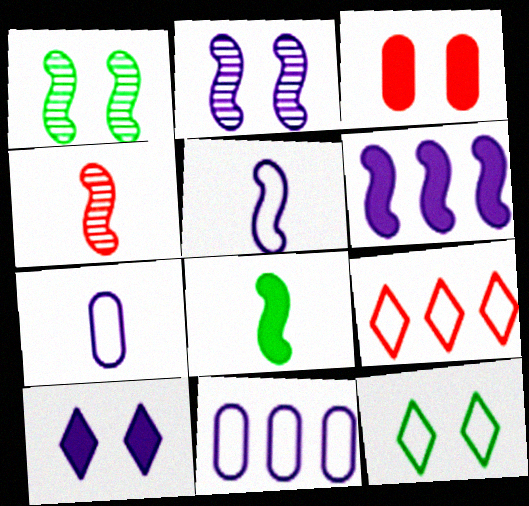[[2, 3, 12], 
[2, 5, 6], 
[3, 4, 9], 
[4, 5, 8]]